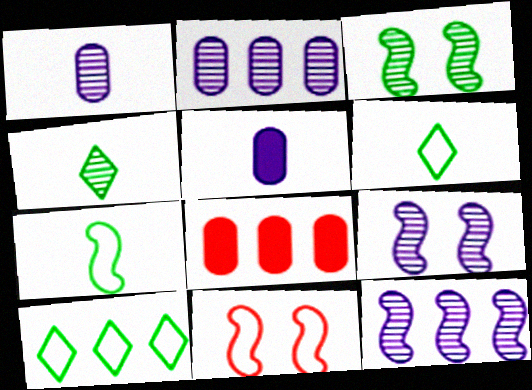[[6, 8, 9], 
[8, 10, 12]]